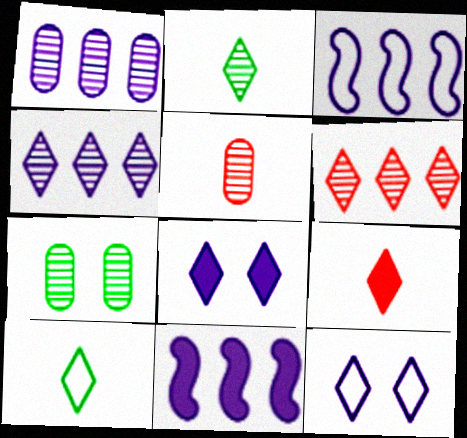[[1, 5, 7], 
[3, 7, 9], 
[6, 8, 10]]